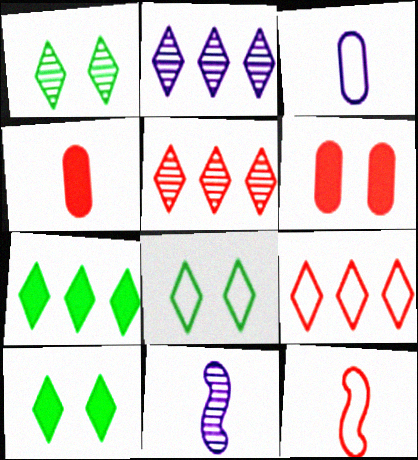[[1, 8, 10], 
[2, 7, 9], 
[5, 6, 12]]